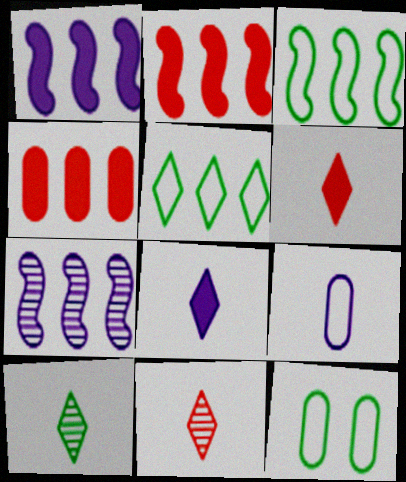[[1, 11, 12], 
[2, 3, 7], 
[4, 5, 7], 
[6, 7, 12]]